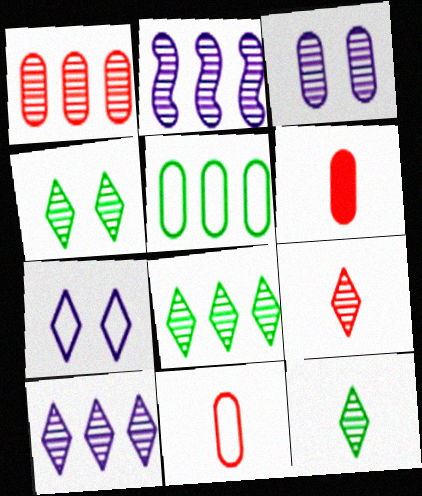[[1, 2, 8], 
[3, 5, 6], 
[4, 8, 12], 
[4, 9, 10]]